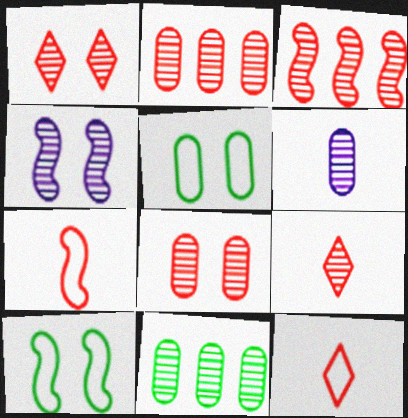[[3, 8, 9], 
[4, 9, 11], 
[6, 8, 11]]